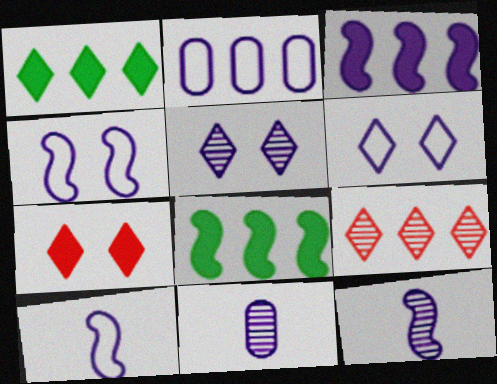[[2, 6, 10], 
[2, 8, 9], 
[3, 4, 12], 
[3, 6, 11]]